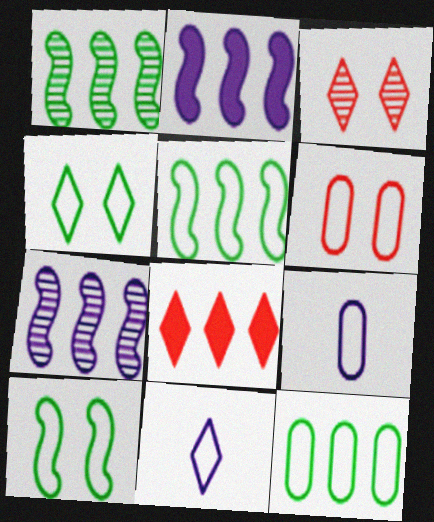[[5, 6, 11], 
[6, 9, 12], 
[7, 8, 12]]